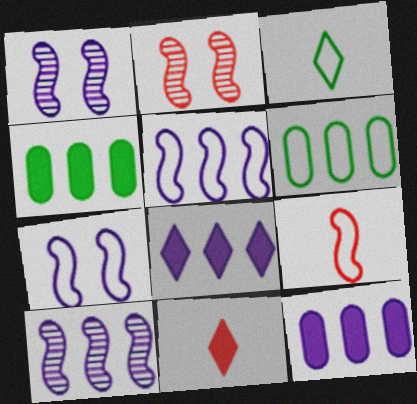[[1, 6, 11], 
[2, 3, 12]]